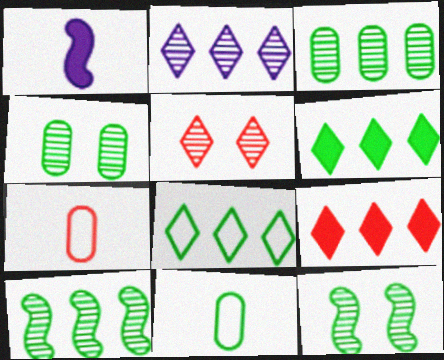[[2, 8, 9], 
[6, 11, 12]]